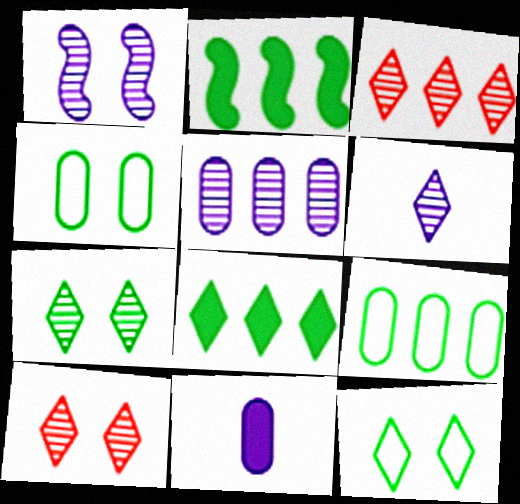[[1, 5, 6], 
[3, 6, 7]]